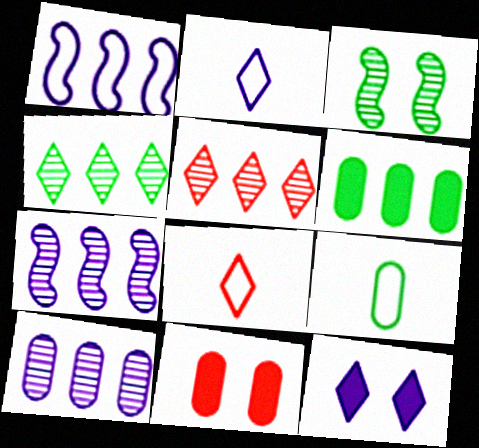[[1, 5, 6], 
[4, 8, 12], 
[9, 10, 11]]